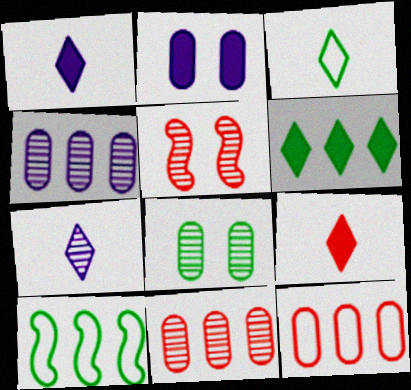[[3, 7, 9], 
[5, 9, 12]]